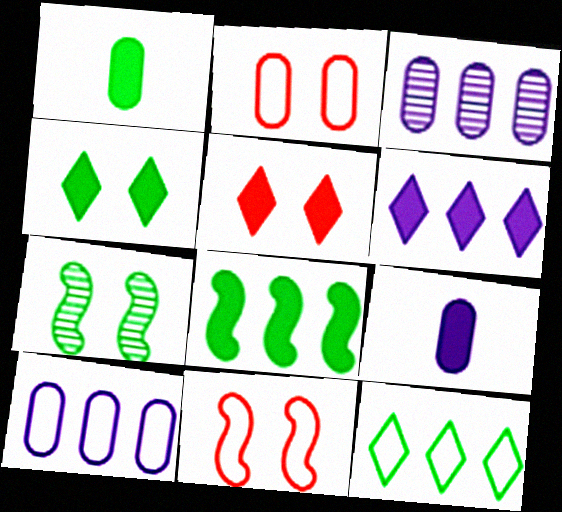[[1, 2, 3], 
[1, 4, 8], 
[1, 7, 12], 
[5, 8, 9]]